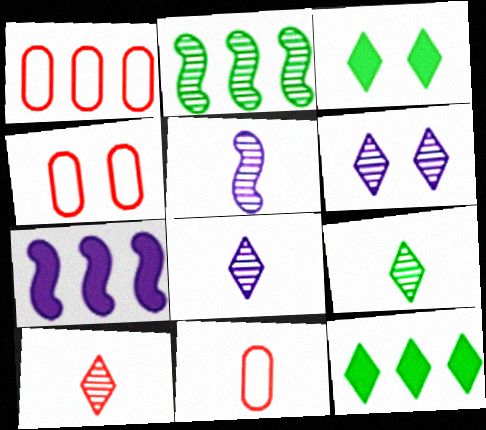[[1, 3, 5], 
[1, 4, 11], 
[4, 5, 12], 
[4, 7, 9], 
[8, 9, 10]]